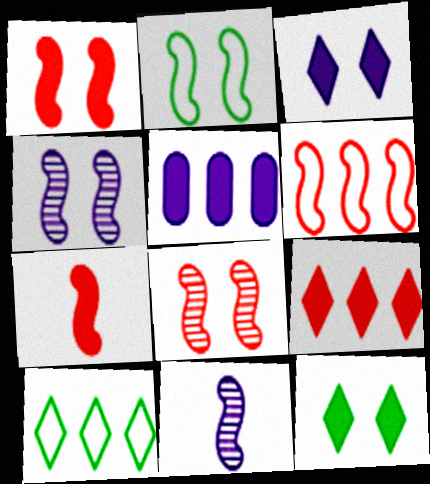[[1, 2, 4], 
[5, 7, 12], 
[6, 7, 8]]